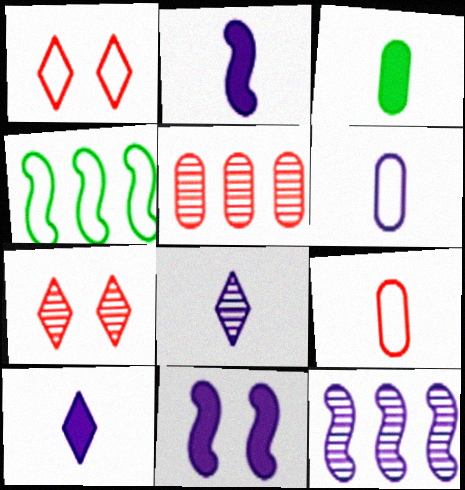[[1, 3, 12], 
[1, 4, 6], 
[2, 6, 8]]